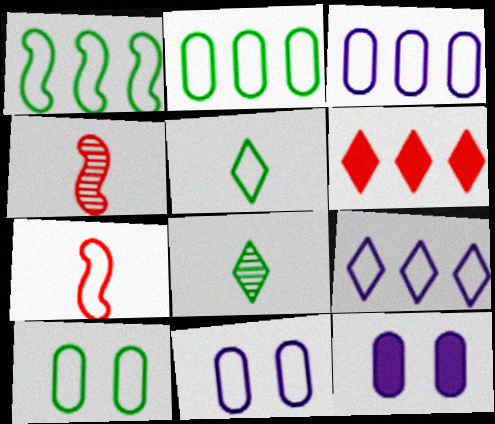[[1, 5, 10], 
[7, 9, 10]]